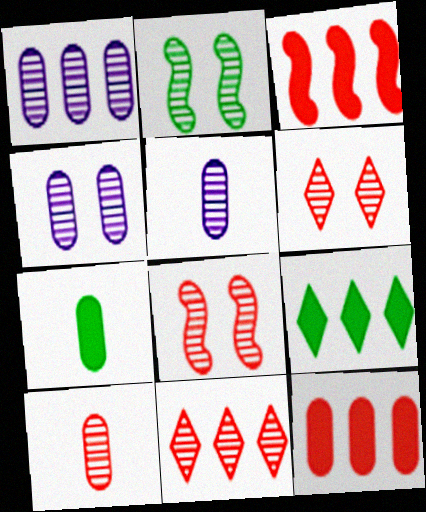[[1, 4, 5], 
[2, 4, 6], 
[2, 5, 11], 
[8, 10, 11]]